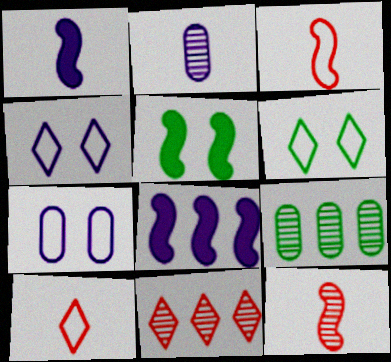[[2, 4, 8]]